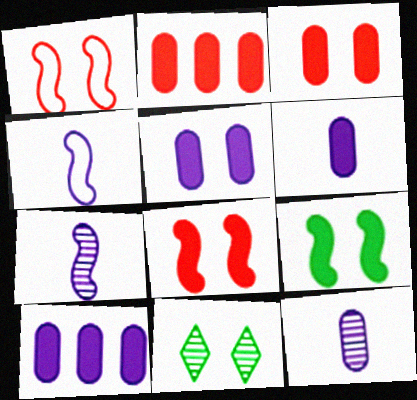[[1, 5, 11], 
[2, 4, 11], 
[5, 6, 10]]